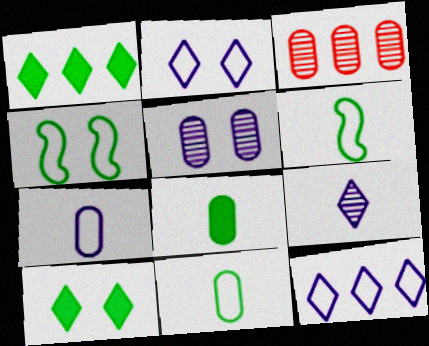[]